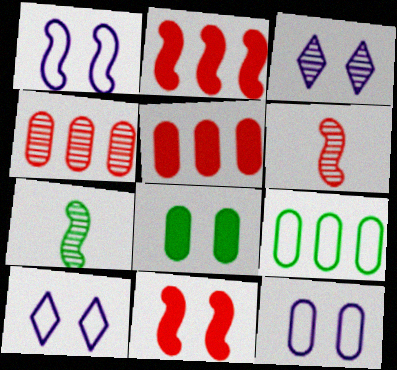[[1, 2, 7], 
[1, 10, 12], 
[3, 4, 7], 
[5, 7, 10]]